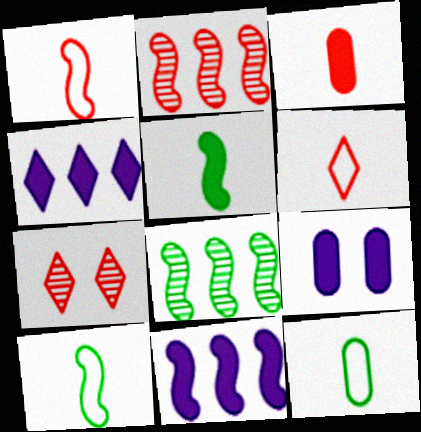[[6, 8, 9], 
[7, 11, 12]]